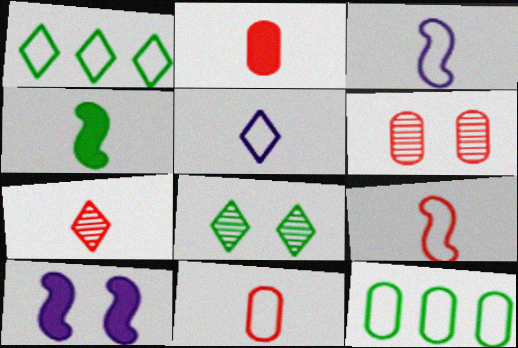[[2, 7, 9], 
[4, 8, 12], 
[7, 10, 12]]